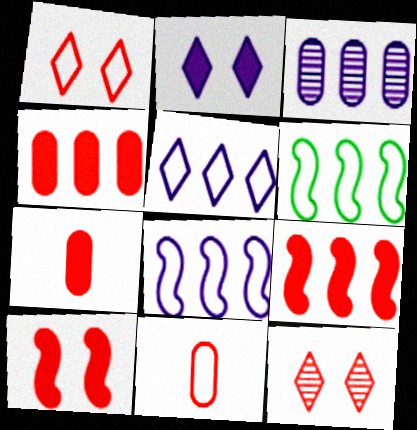[[9, 11, 12]]